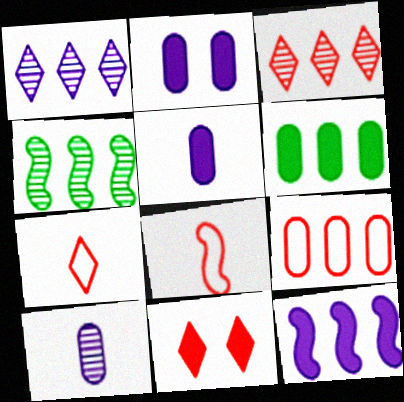[[2, 4, 7], 
[3, 7, 11]]